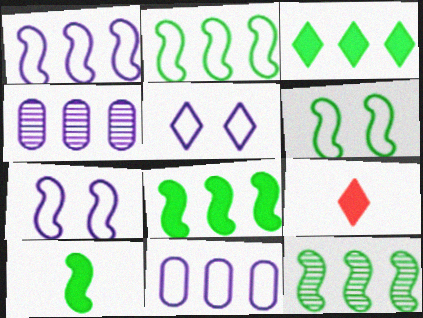[[2, 8, 12], 
[4, 6, 9], 
[6, 10, 12]]